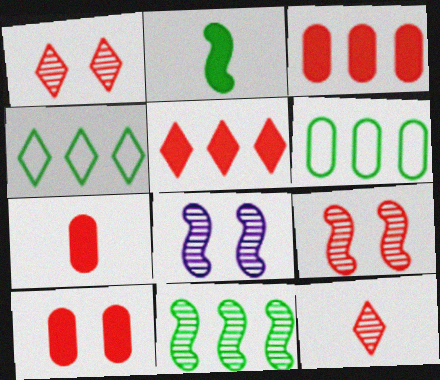[[3, 7, 10], 
[4, 7, 8]]